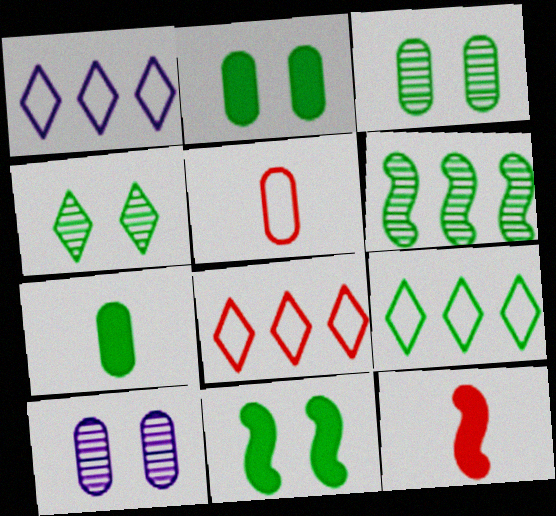[[1, 3, 12], 
[1, 8, 9], 
[9, 10, 12]]